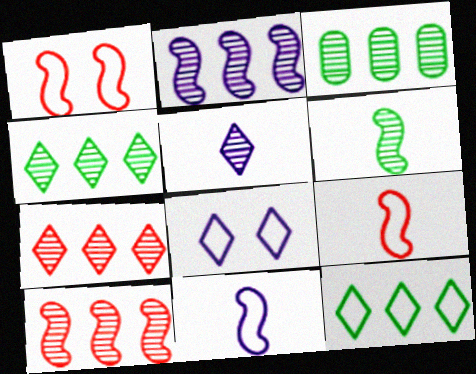[[2, 3, 7]]